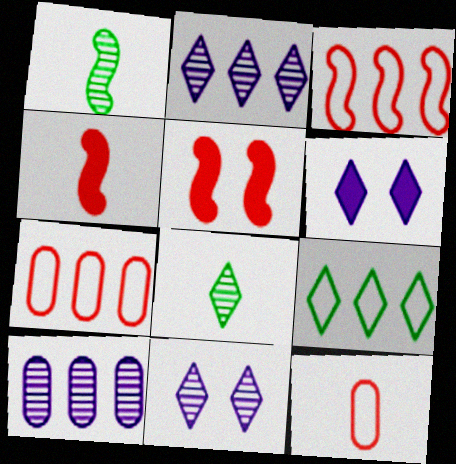[[1, 6, 7]]